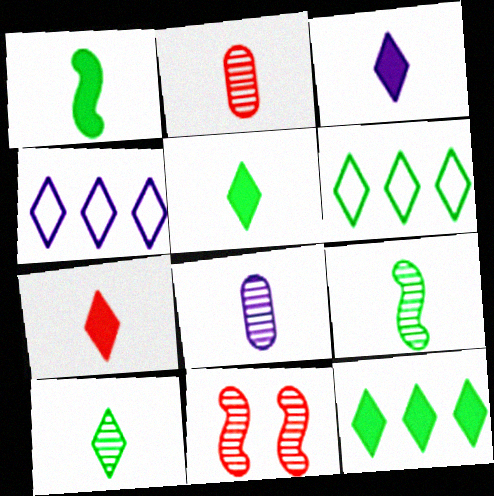[[3, 5, 7]]